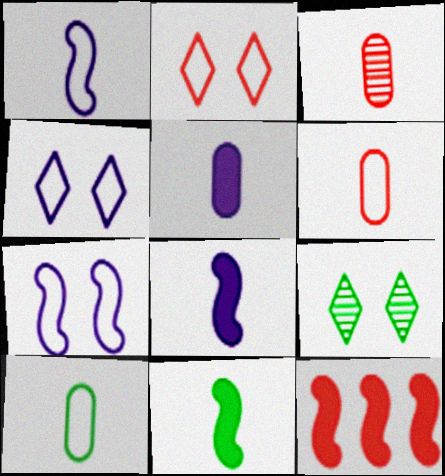[[2, 3, 12], 
[3, 5, 10]]